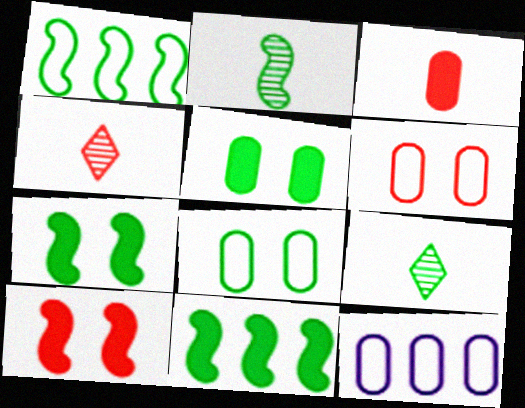[[1, 2, 7], 
[1, 5, 9], 
[4, 7, 12], 
[8, 9, 11], 
[9, 10, 12]]